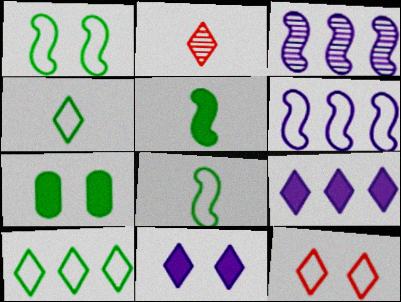[[2, 6, 7], 
[2, 10, 11]]